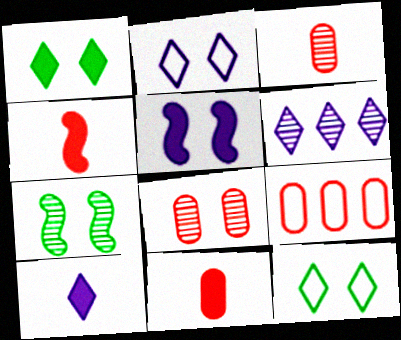[[2, 6, 10], 
[3, 6, 7], 
[5, 8, 12], 
[7, 9, 10], 
[8, 9, 11]]